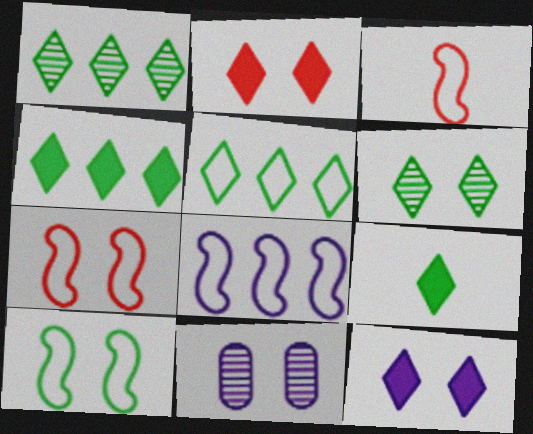[[1, 4, 5], 
[2, 10, 11], 
[3, 4, 11], 
[3, 8, 10], 
[5, 6, 9]]